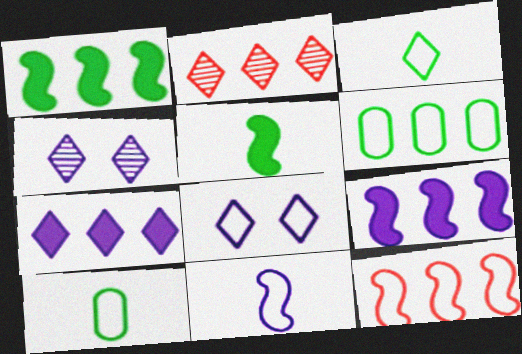[[2, 6, 9], 
[8, 10, 12]]